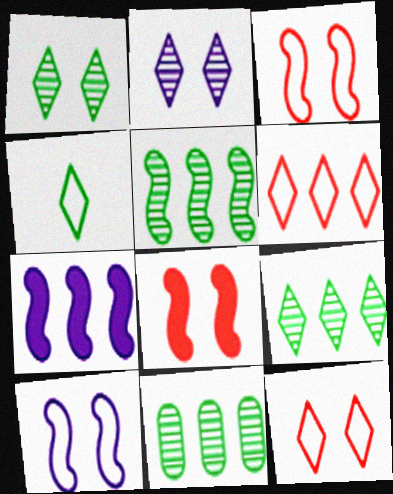[[5, 9, 11], 
[6, 7, 11]]